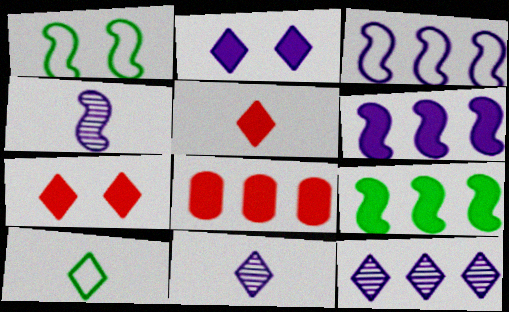[[1, 8, 11], 
[5, 10, 11], 
[7, 10, 12]]